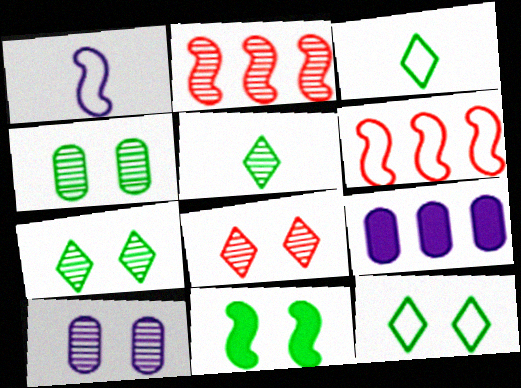[[1, 2, 11], 
[2, 5, 10], 
[4, 11, 12]]